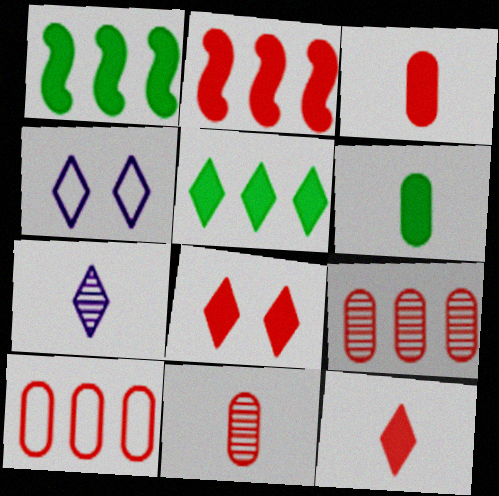[[1, 4, 11], 
[2, 3, 8]]